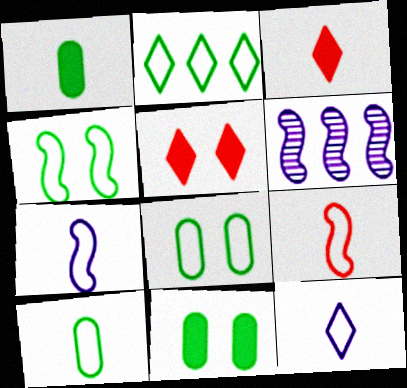[[2, 4, 10], 
[3, 6, 8], 
[5, 6, 10], 
[9, 10, 12]]